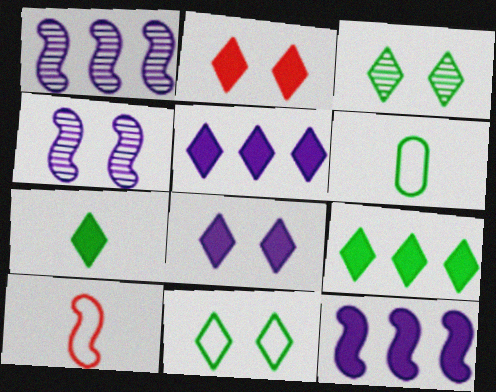[[1, 2, 6], 
[2, 5, 7]]